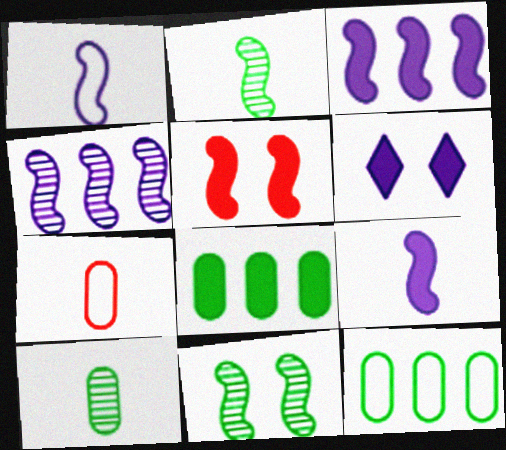[]